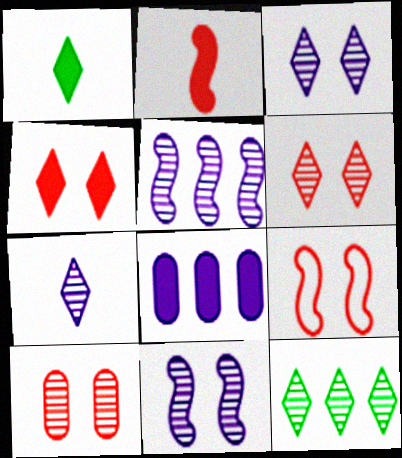[[4, 9, 10], 
[6, 7, 12]]